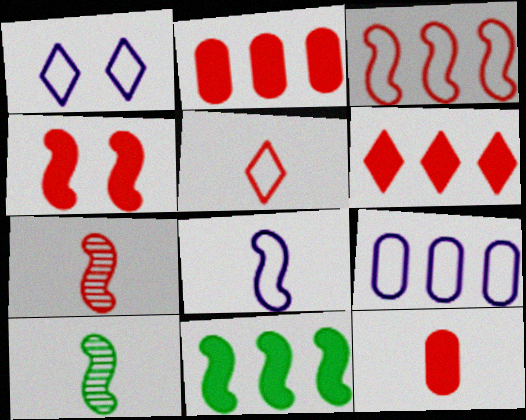[[1, 2, 10], 
[1, 8, 9], 
[3, 4, 7], 
[4, 6, 12], 
[5, 7, 12]]